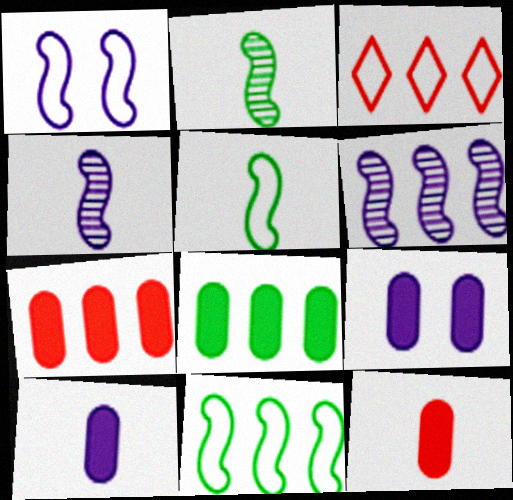[[2, 3, 9], 
[3, 6, 8], 
[8, 9, 12]]